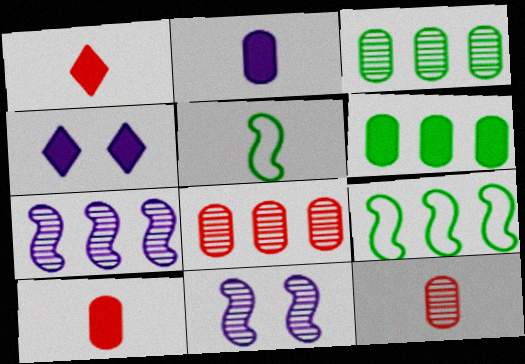[[4, 5, 8], 
[4, 9, 12]]